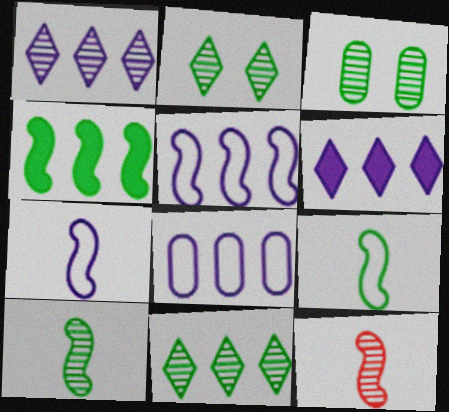[[1, 3, 12], 
[3, 10, 11]]